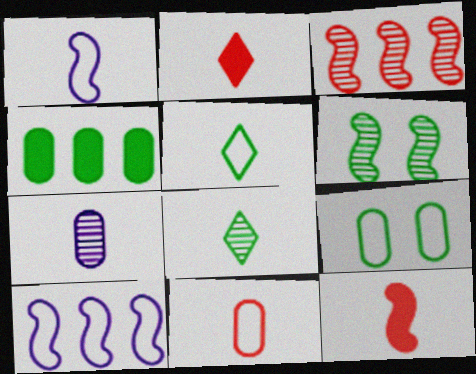[[1, 5, 11], 
[4, 5, 6], 
[5, 7, 12], 
[6, 10, 12]]